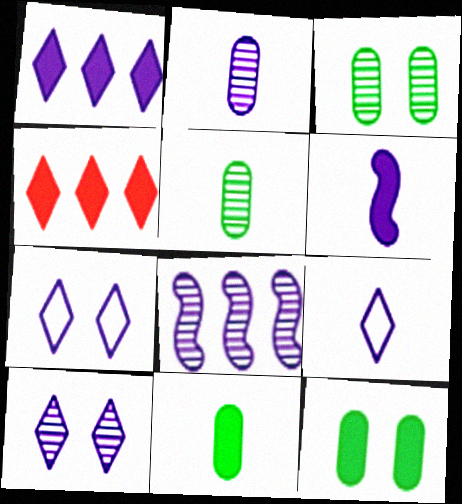[[1, 9, 10], 
[2, 6, 9], 
[2, 8, 10], 
[4, 6, 12]]